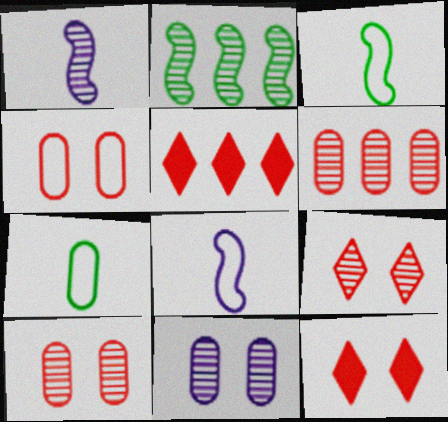[[3, 5, 11]]